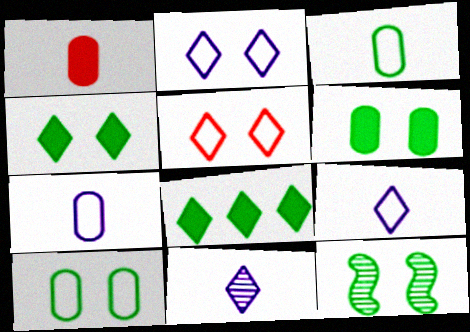[[3, 8, 12], 
[4, 10, 12], 
[5, 8, 11]]